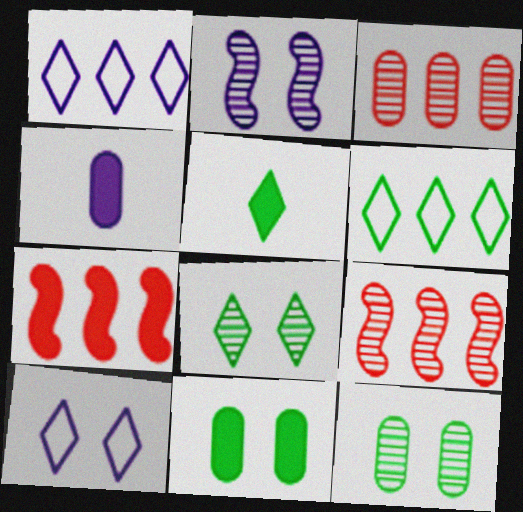[[1, 2, 4], 
[5, 6, 8]]